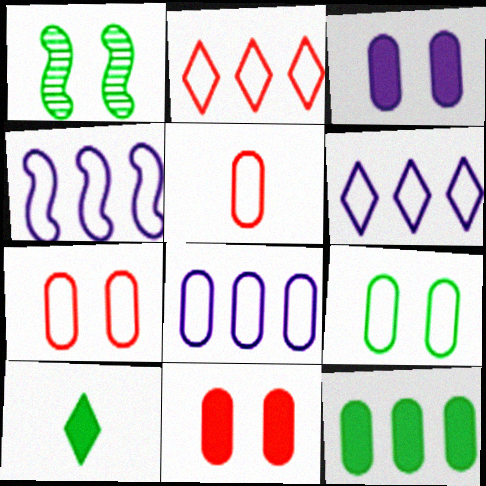[[4, 6, 8], 
[5, 8, 9]]